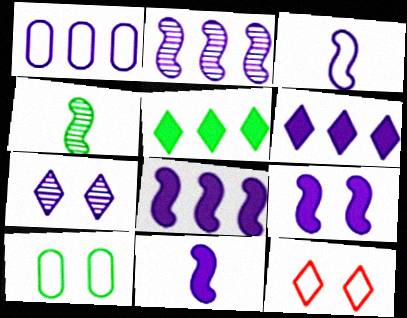[[1, 2, 6], 
[1, 7, 11], 
[2, 3, 9], 
[4, 5, 10], 
[8, 9, 11]]